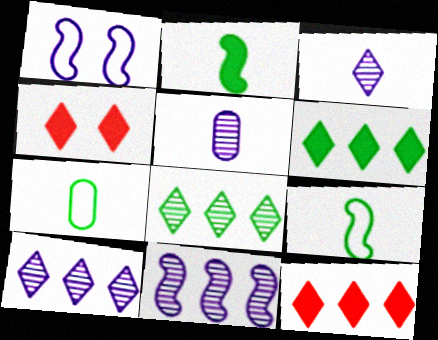[[4, 7, 11]]